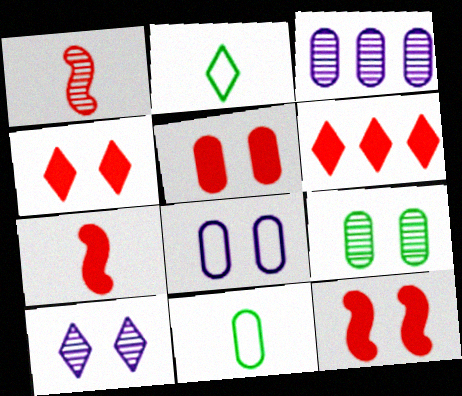[[2, 3, 12], 
[2, 6, 10], 
[3, 5, 11], 
[4, 5, 12], 
[5, 6, 7], 
[5, 8, 9]]